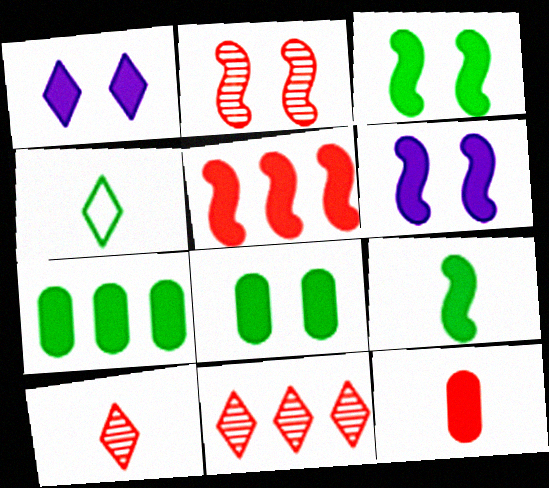[[1, 4, 11], 
[5, 6, 9]]